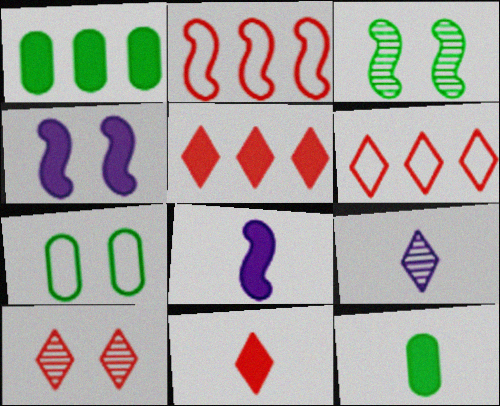[[1, 4, 11], 
[2, 3, 8], 
[4, 5, 12], 
[4, 7, 10], 
[6, 10, 11], 
[8, 11, 12]]